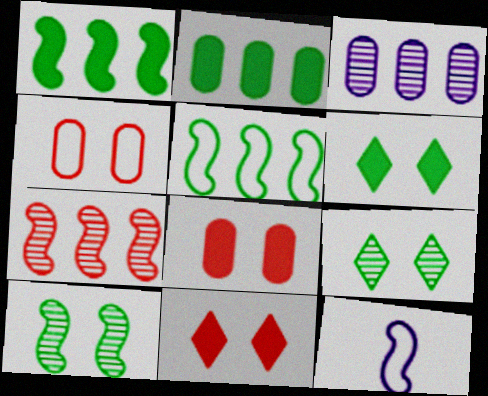[]